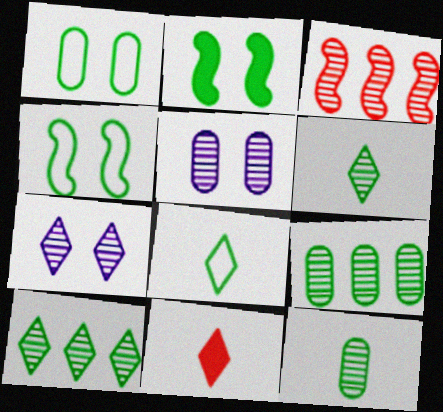[[2, 8, 9], 
[3, 5, 6], 
[3, 7, 12]]